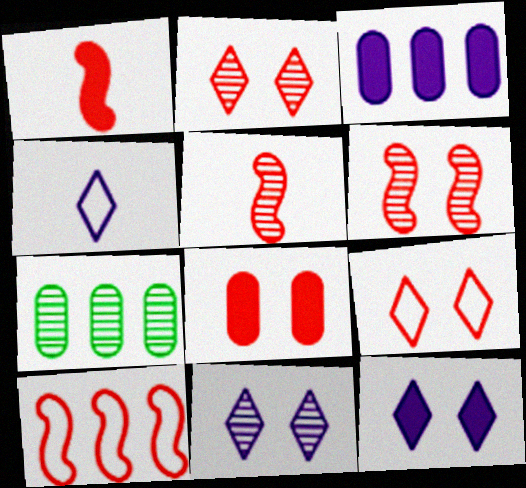[[1, 6, 10], 
[5, 7, 11], 
[6, 8, 9]]